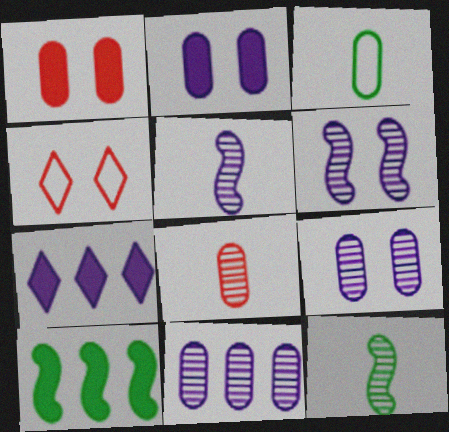[[1, 3, 11]]